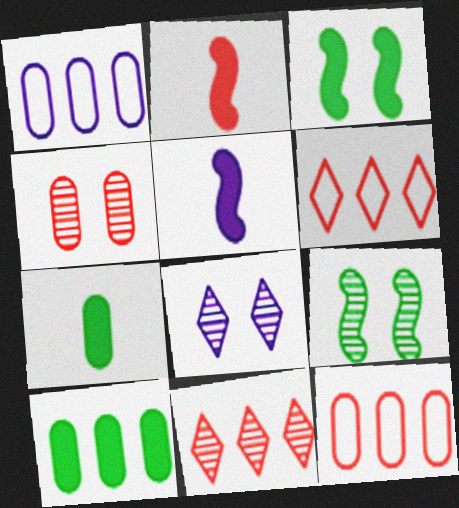[[1, 4, 7], 
[1, 5, 8], 
[2, 4, 6], 
[4, 8, 9]]